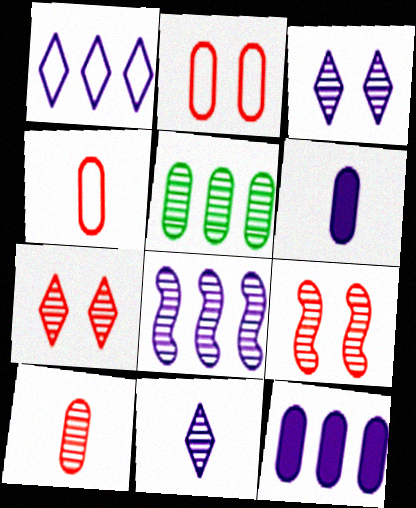[[1, 8, 12], 
[2, 5, 6], 
[5, 9, 11]]